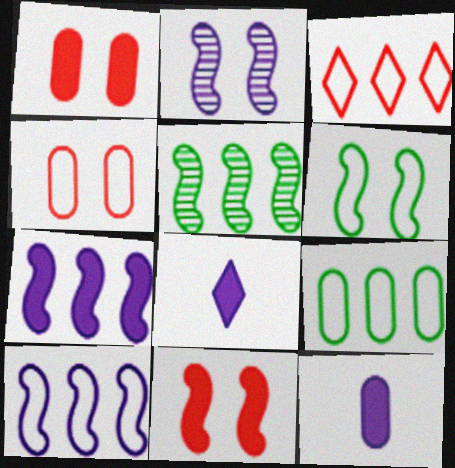[[2, 6, 11], 
[3, 9, 10], 
[4, 5, 8]]